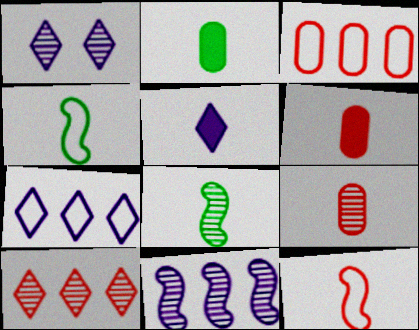[[1, 5, 7], 
[4, 5, 9]]